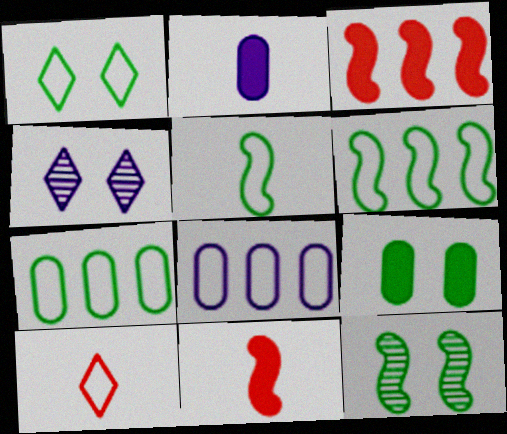[[1, 5, 7], 
[1, 9, 12], 
[4, 7, 11]]